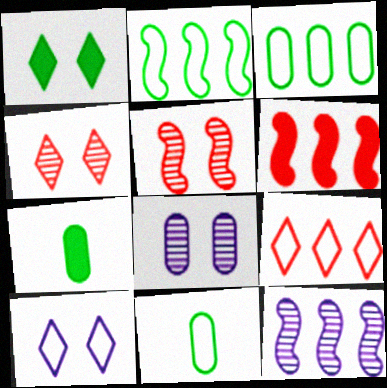[[1, 4, 10], 
[2, 6, 12]]